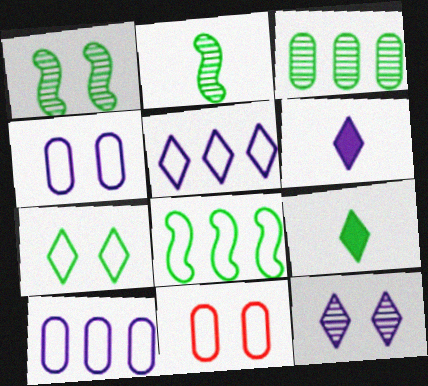[[5, 6, 12]]